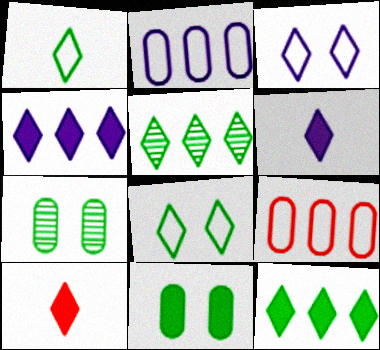[[3, 5, 10]]